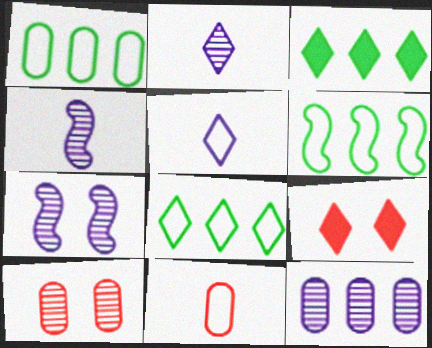[[1, 4, 9], 
[1, 6, 8], 
[2, 7, 12], 
[2, 8, 9], 
[3, 7, 11]]